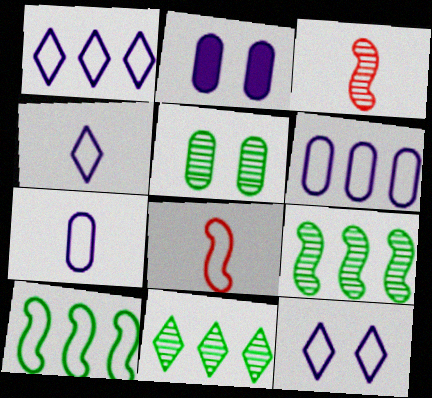[[1, 4, 12], 
[2, 8, 11]]